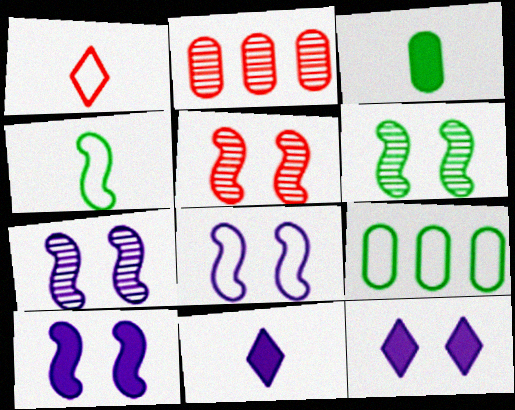[[1, 8, 9], 
[2, 4, 12], 
[5, 6, 7], 
[5, 9, 11], 
[7, 8, 10]]